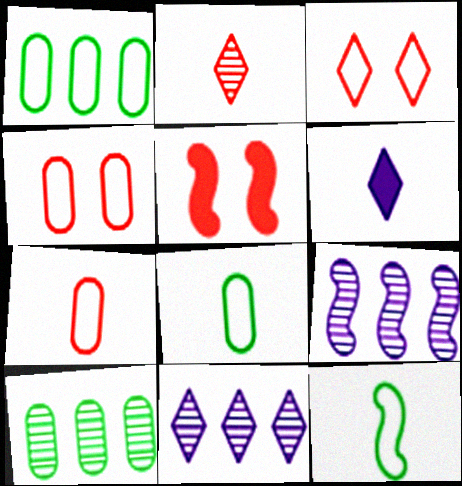[[5, 8, 11], 
[5, 9, 12]]